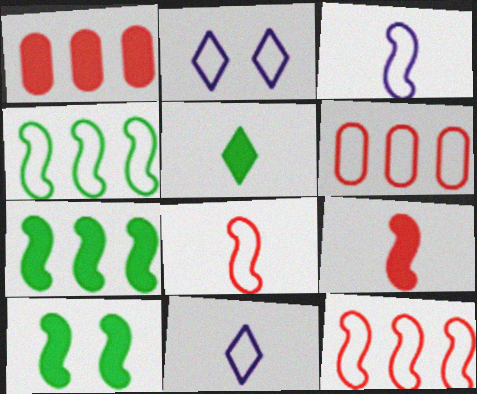[]